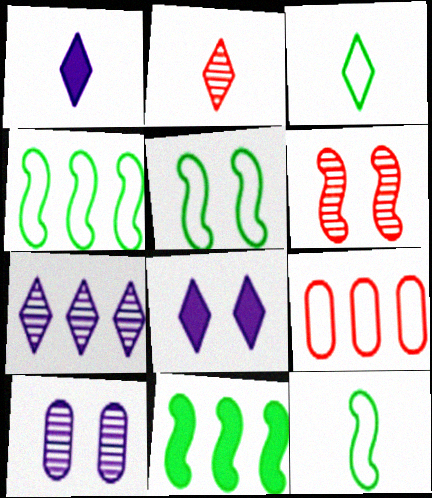[[1, 2, 3], 
[4, 5, 12], 
[7, 9, 11]]